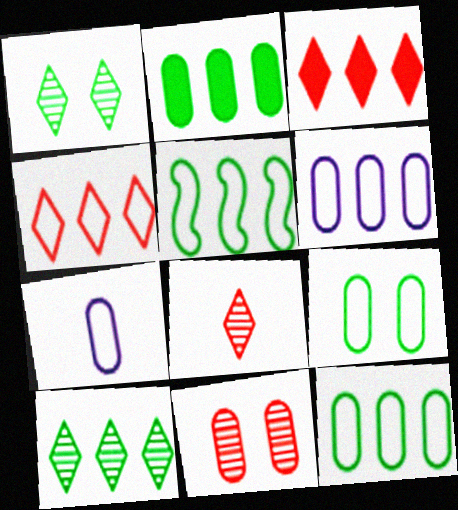[[2, 5, 10], 
[2, 7, 11], 
[4, 5, 6]]